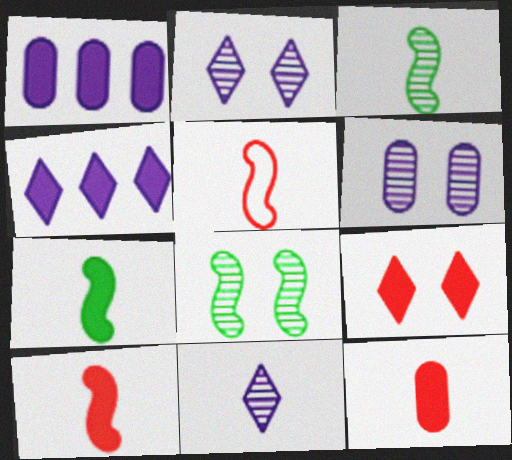[[1, 7, 9]]